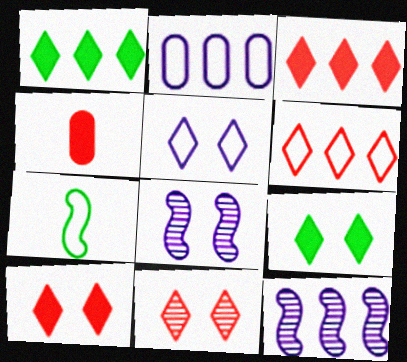[[5, 9, 11]]